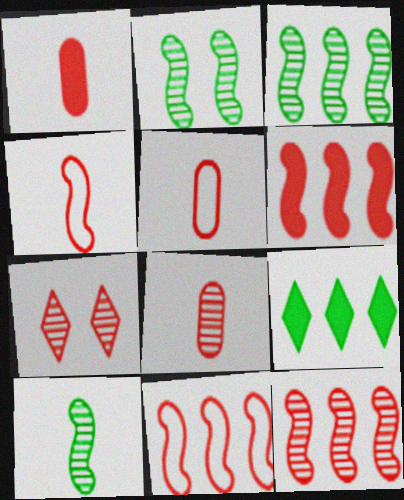[[1, 5, 8], 
[1, 7, 11], 
[2, 3, 10], 
[5, 6, 7], 
[6, 11, 12], 
[7, 8, 12]]